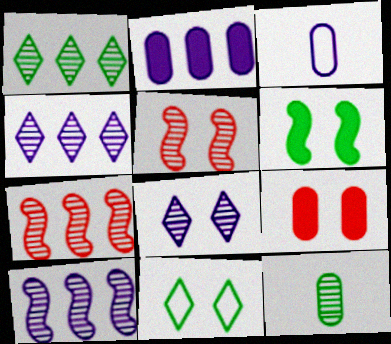[[4, 5, 12], 
[7, 8, 12]]